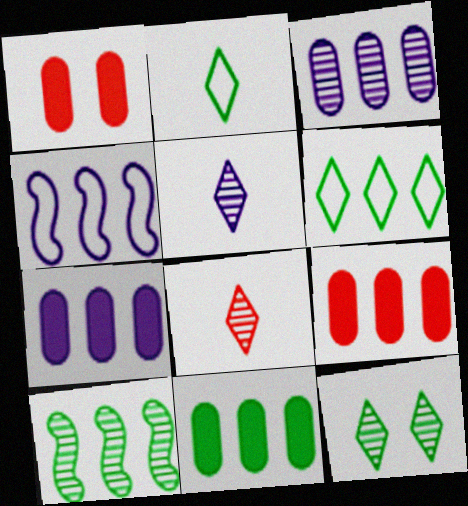[[6, 10, 11], 
[7, 9, 11]]